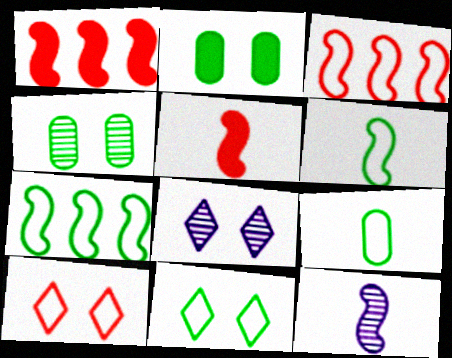[[1, 8, 9], 
[5, 6, 12], 
[7, 9, 11]]